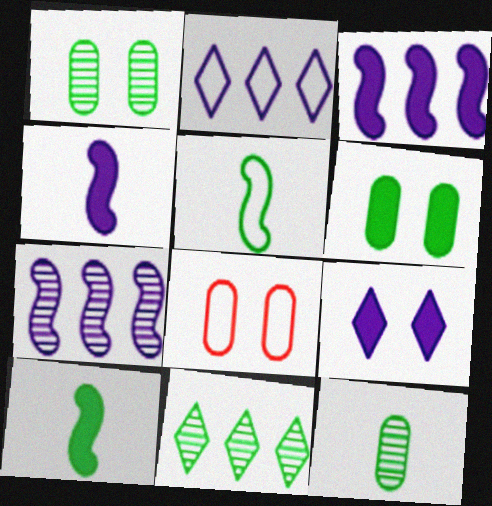[[2, 5, 8], 
[4, 8, 11], 
[5, 6, 11]]